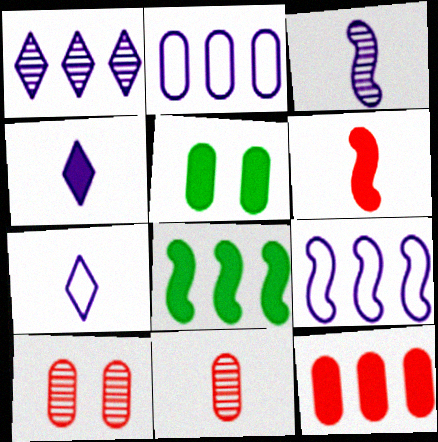[[2, 5, 11], 
[7, 8, 10]]